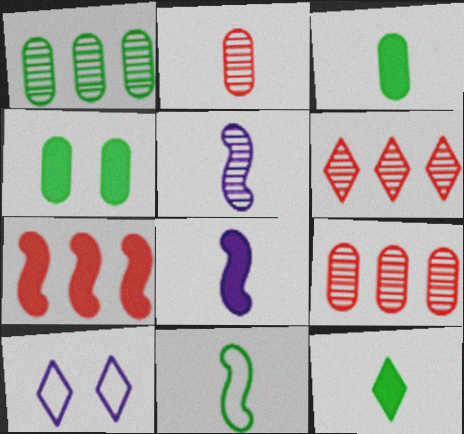[[6, 10, 12]]